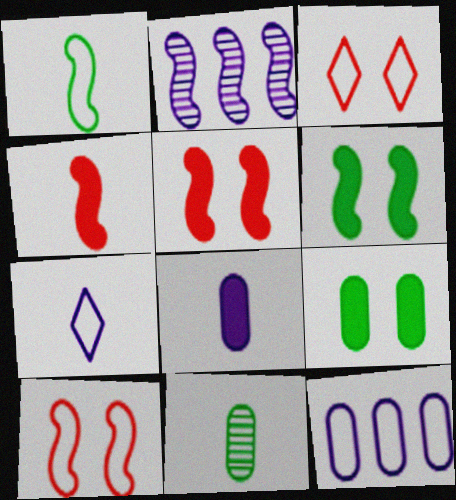[[1, 2, 5], 
[1, 3, 12], 
[4, 7, 11]]